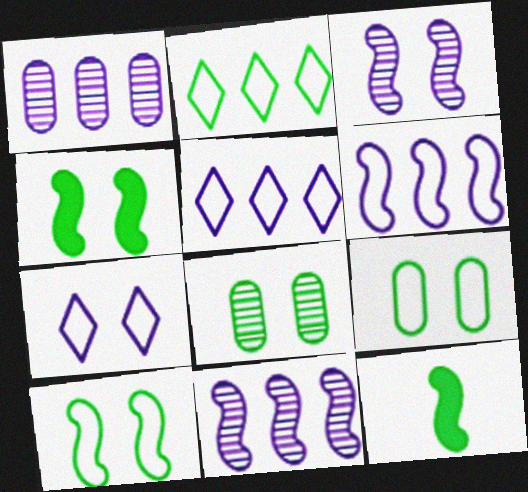[[2, 8, 12]]